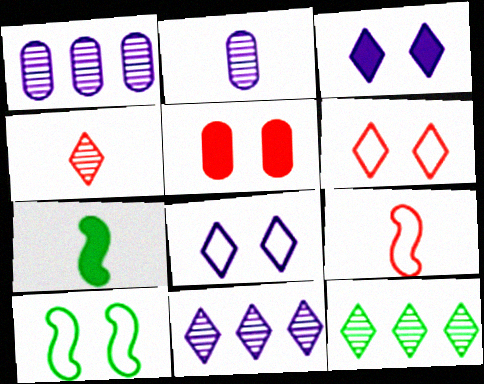[[1, 6, 7]]